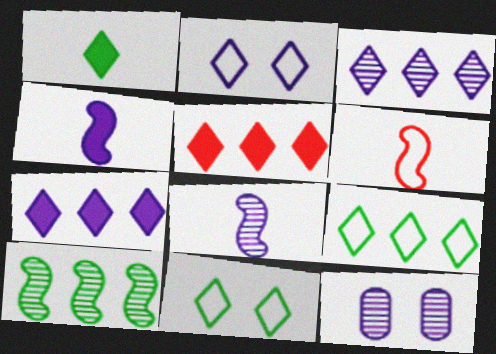[[3, 5, 9], 
[3, 8, 12]]